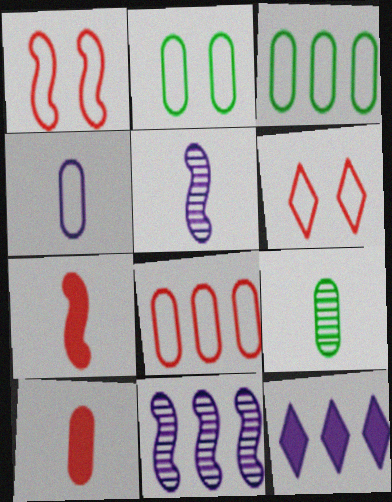[[1, 9, 12], 
[2, 4, 8], 
[4, 9, 10]]